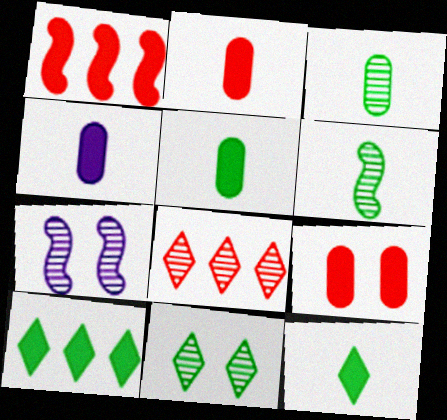[[2, 4, 5], 
[3, 7, 8]]